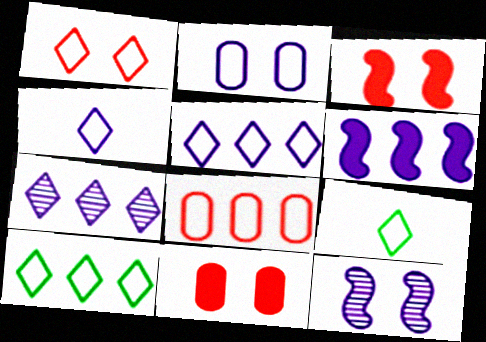[[1, 4, 10], 
[1, 5, 9]]